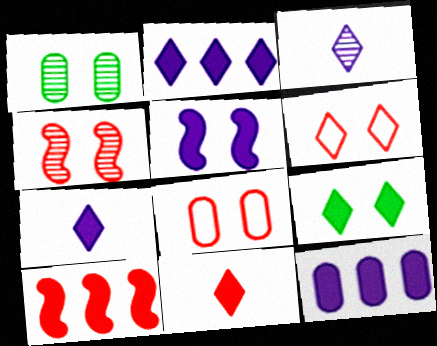[[1, 5, 6], 
[2, 9, 11], 
[5, 7, 12]]